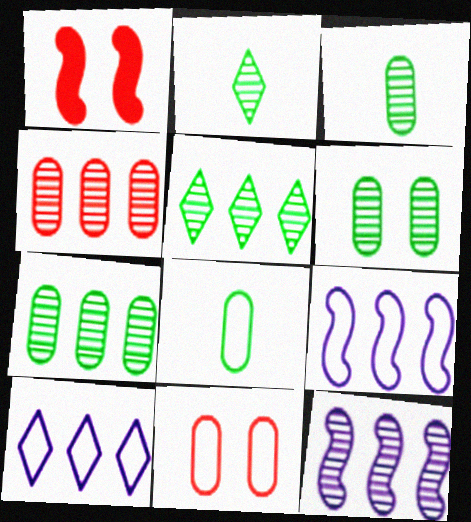[[1, 3, 10], 
[3, 6, 7], 
[4, 5, 12]]